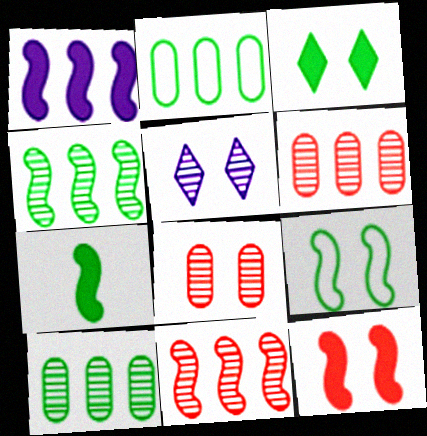[[1, 7, 12], 
[4, 7, 9]]